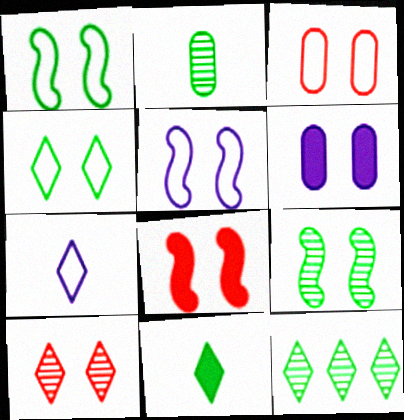[[1, 6, 10], 
[2, 9, 12], 
[3, 4, 5], 
[3, 8, 10], 
[4, 11, 12], 
[5, 8, 9]]